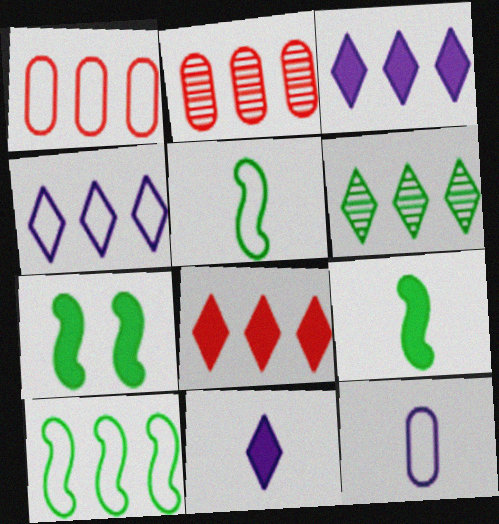[[1, 4, 10], 
[2, 3, 10], 
[4, 6, 8]]